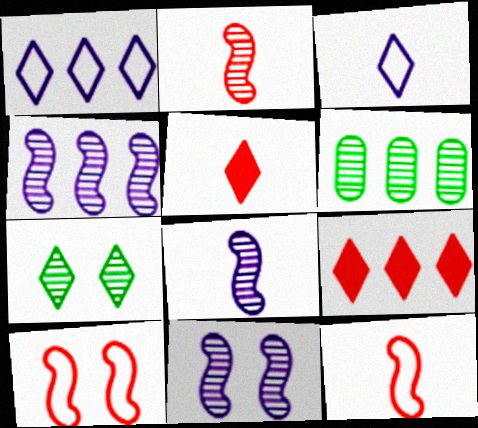[[1, 5, 7], 
[3, 7, 9], 
[4, 8, 11]]